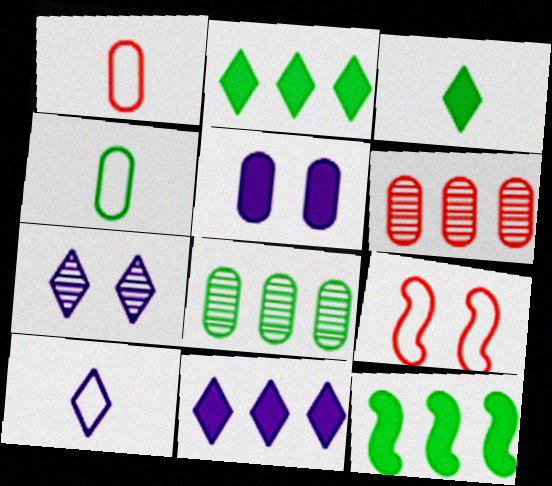[[1, 5, 8], 
[1, 7, 12], 
[4, 5, 6], 
[7, 10, 11]]